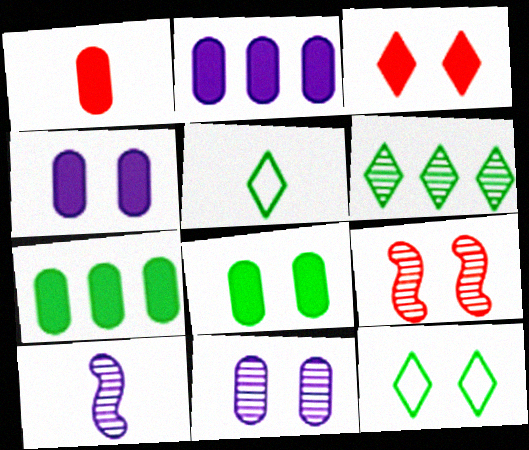[[1, 2, 8], 
[1, 4, 7], 
[1, 5, 10], 
[2, 5, 9], 
[4, 9, 12]]